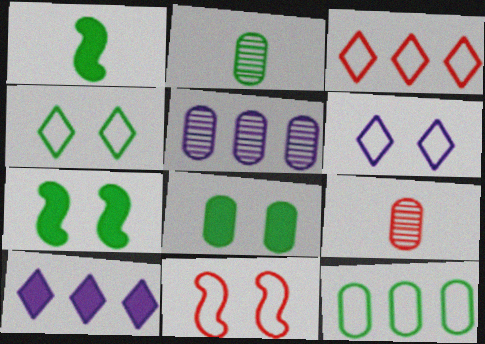[[2, 8, 12], 
[2, 10, 11]]